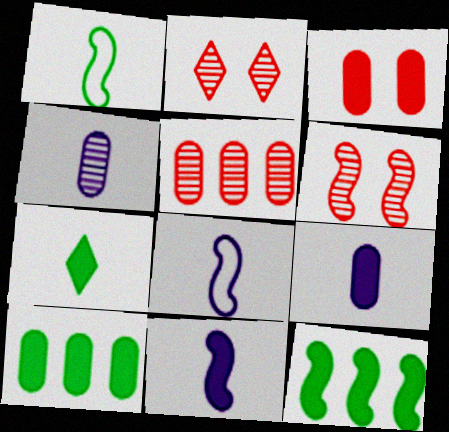[[2, 8, 10], 
[3, 9, 10], 
[6, 8, 12]]